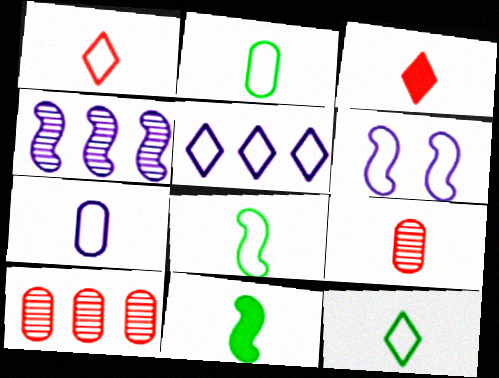[[1, 7, 8], 
[2, 8, 12], 
[5, 6, 7]]